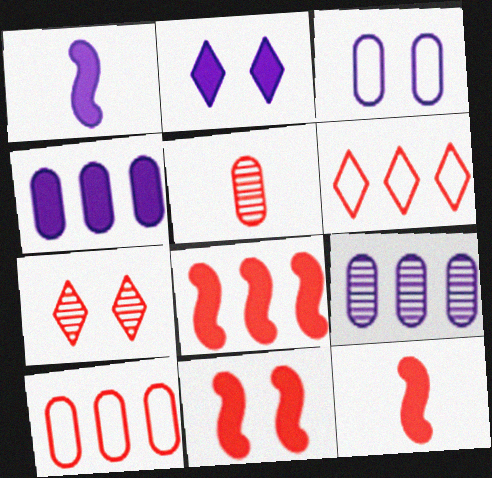[[1, 2, 4], 
[5, 6, 11], 
[7, 10, 12], 
[8, 11, 12]]